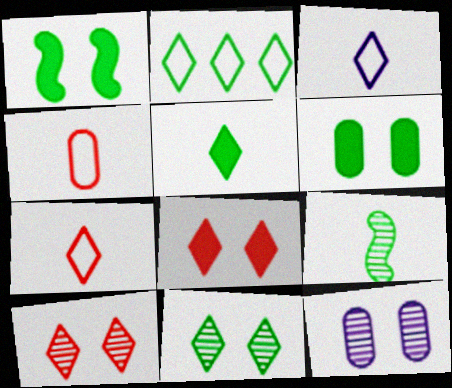[[2, 5, 11], 
[2, 6, 9]]